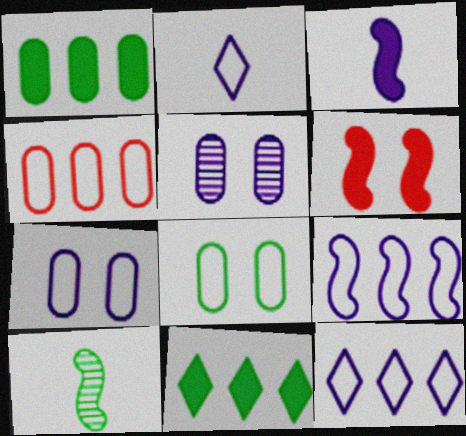[[2, 7, 9], 
[3, 5, 12], 
[6, 9, 10], 
[8, 10, 11]]